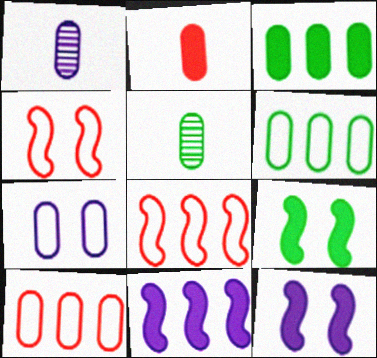[]